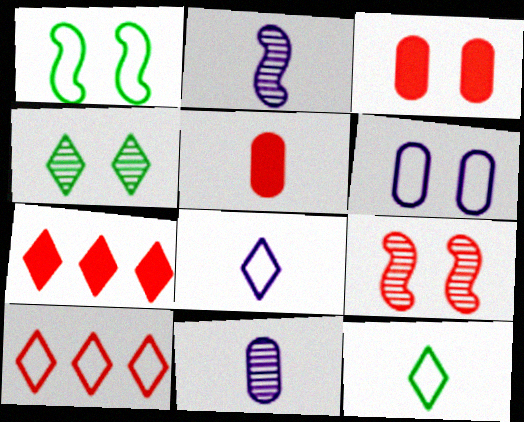[[1, 7, 11], 
[2, 5, 12], 
[4, 7, 8], 
[5, 9, 10]]